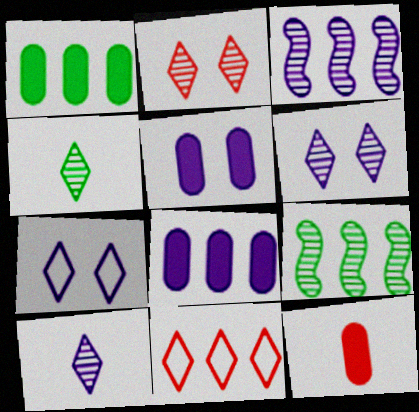[[1, 3, 11], 
[1, 5, 12], 
[7, 9, 12], 
[8, 9, 11]]